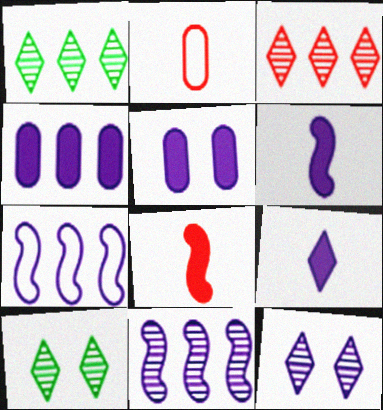[]